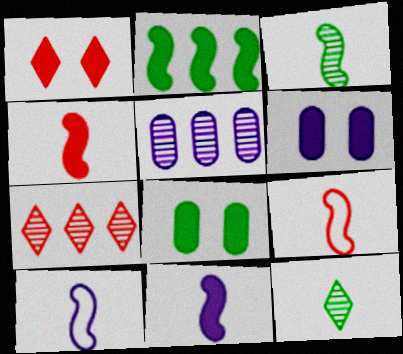[[3, 4, 10], 
[3, 9, 11], 
[7, 8, 10]]